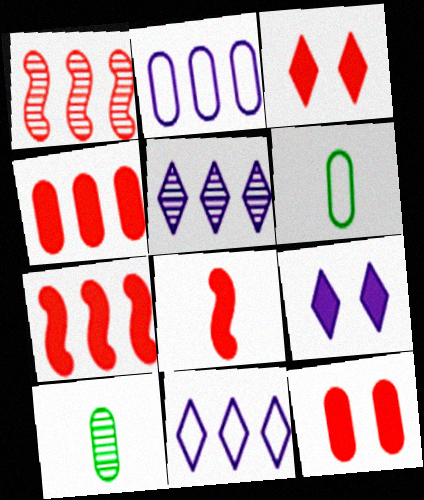[[1, 6, 9], 
[2, 10, 12], 
[3, 4, 8]]